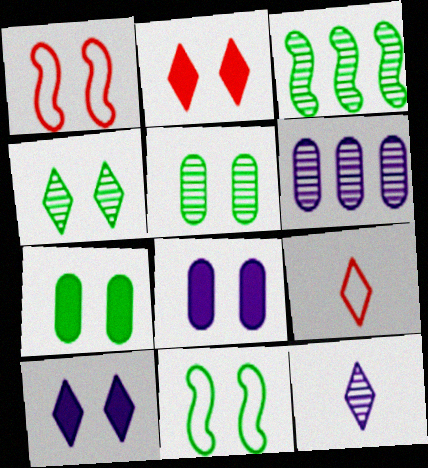[[1, 4, 8], 
[1, 5, 10], 
[3, 8, 9], 
[4, 7, 11]]